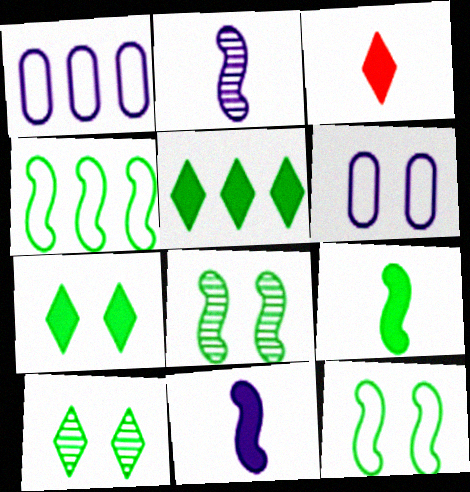[[1, 3, 8], 
[4, 8, 9]]